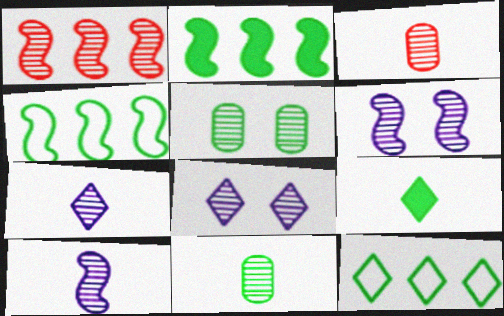[[1, 5, 7], 
[1, 8, 11], 
[4, 5, 9]]